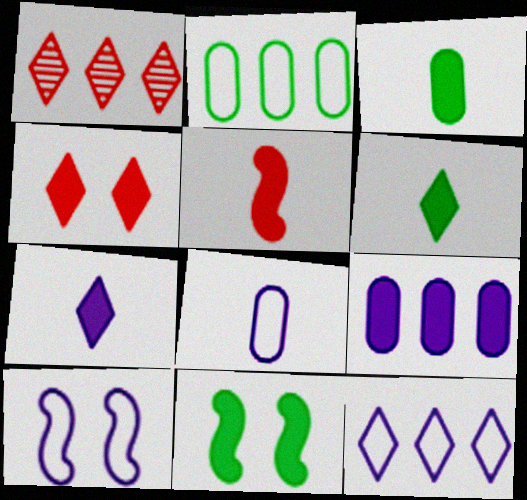[[1, 3, 10], 
[1, 8, 11], 
[3, 5, 7], 
[8, 10, 12]]